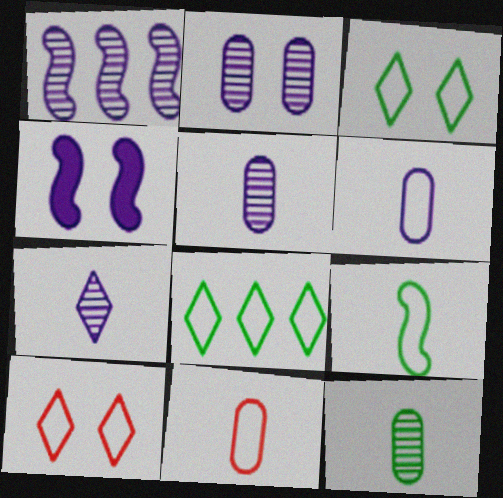[[1, 2, 7]]